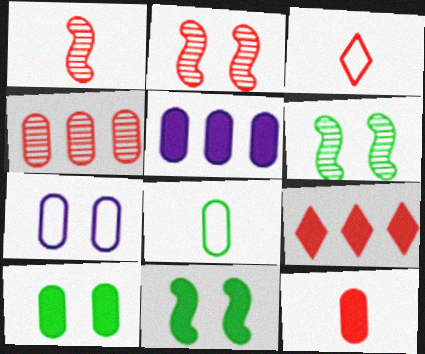[[1, 3, 12], 
[3, 5, 6], 
[5, 10, 12]]